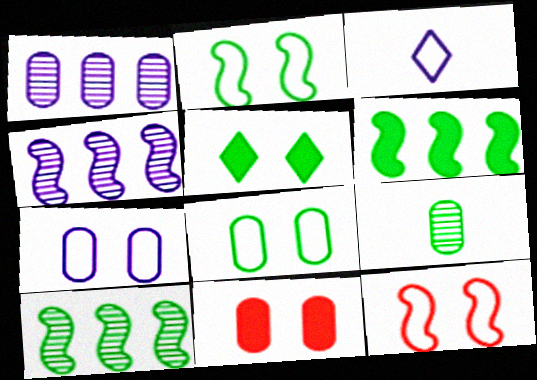[[3, 10, 11]]